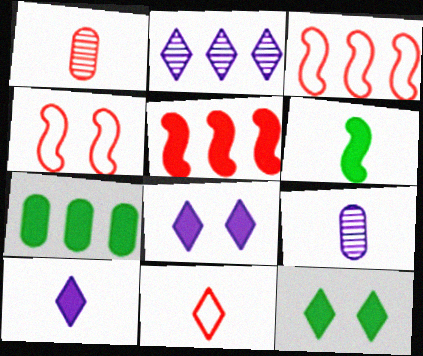[[2, 3, 7], 
[2, 11, 12], 
[3, 9, 12], 
[6, 7, 12], 
[6, 9, 11]]